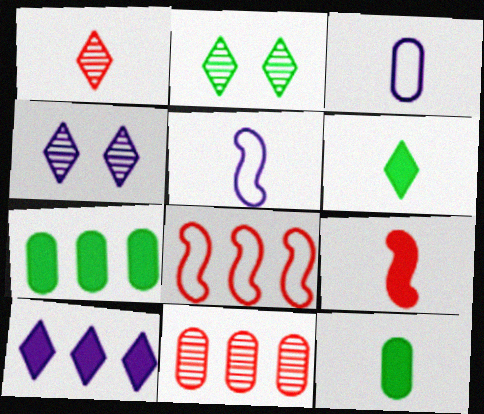[[1, 5, 12], 
[4, 8, 12]]